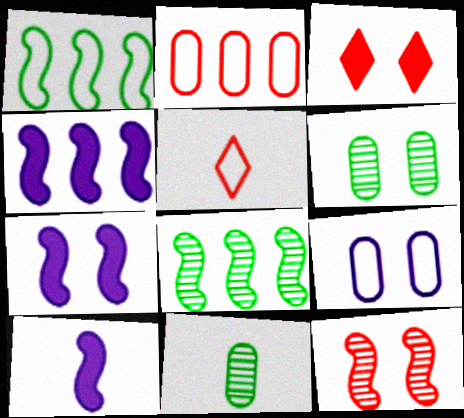[[1, 5, 9], 
[1, 10, 12], 
[4, 5, 6], 
[4, 7, 10], 
[5, 10, 11]]